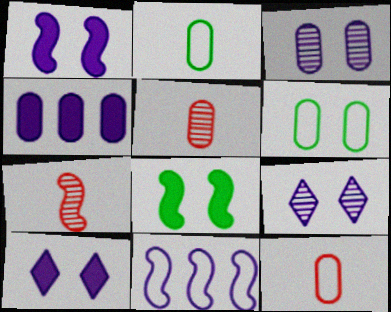[[4, 5, 6], 
[7, 8, 11]]